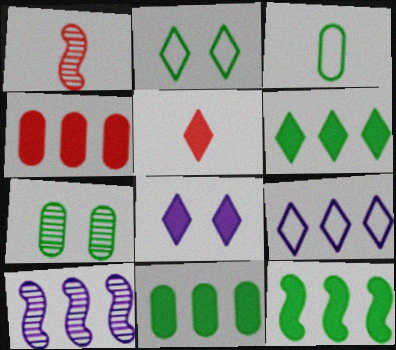[[3, 7, 11], 
[5, 6, 8], 
[6, 11, 12]]